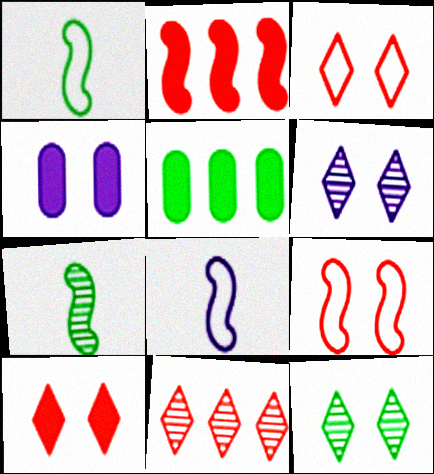[[1, 4, 11], 
[1, 5, 12], 
[4, 9, 12]]